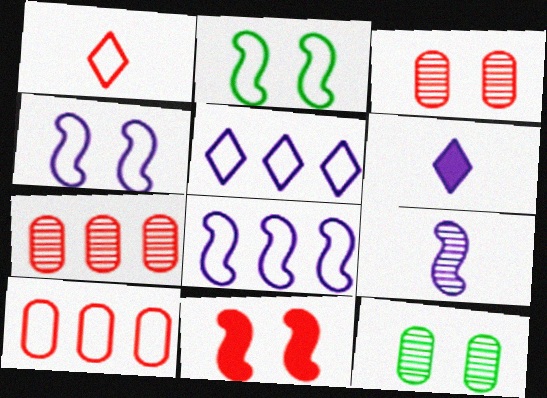[[1, 7, 11], 
[2, 6, 7]]